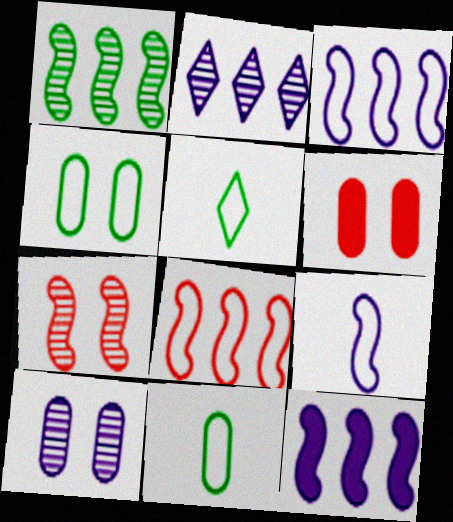[[1, 8, 12], 
[4, 6, 10]]